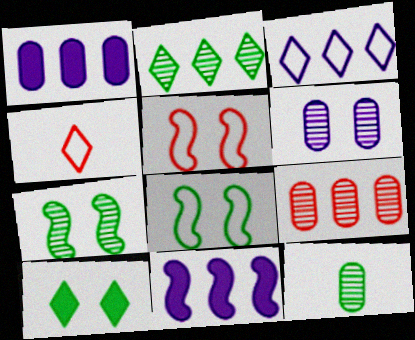[[1, 4, 7], 
[2, 7, 12], 
[5, 6, 10], 
[6, 9, 12]]